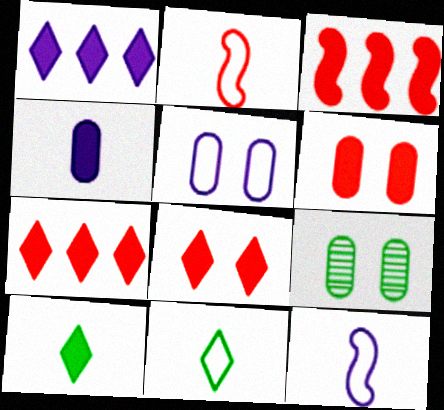[[1, 2, 9], 
[1, 8, 10], 
[5, 6, 9], 
[7, 9, 12]]